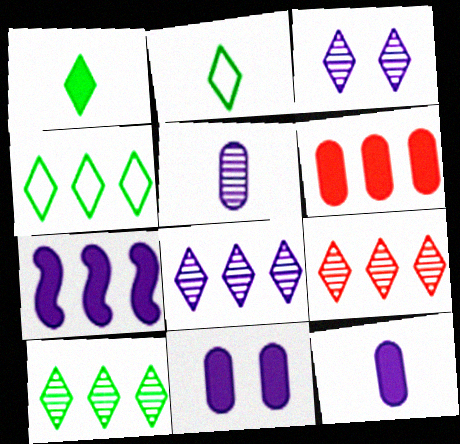[[8, 9, 10]]